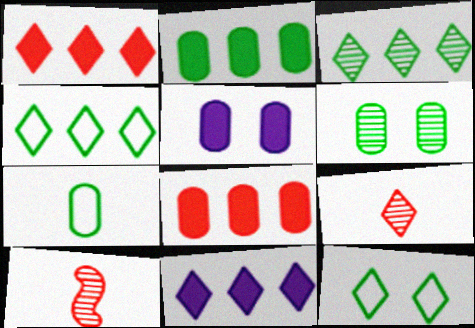[[2, 6, 7], 
[4, 5, 10], 
[9, 11, 12]]